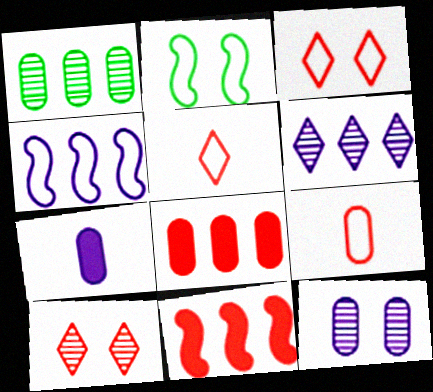[[9, 10, 11]]